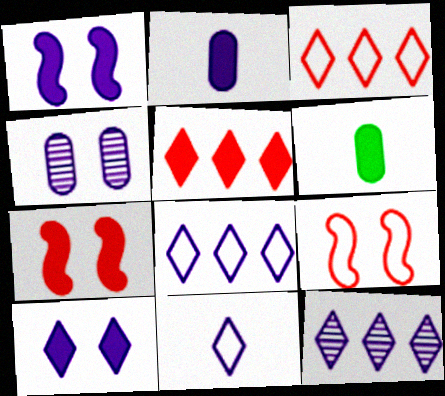[[1, 5, 6], 
[6, 9, 12], 
[10, 11, 12]]